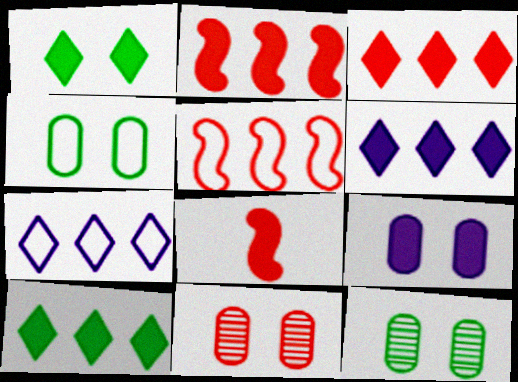[[3, 6, 10], 
[4, 9, 11], 
[7, 8, 12], 
[8, 9, 10]]